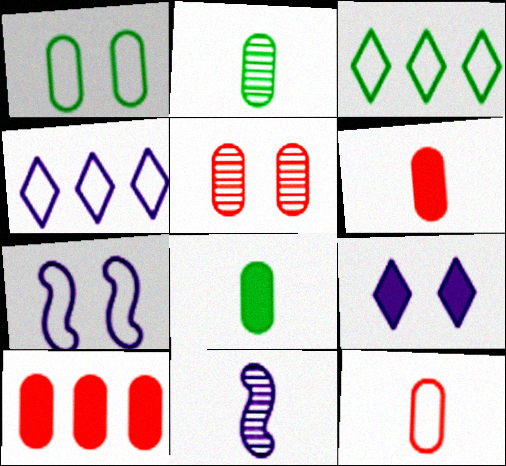[[3, 7, 12], 
[5, 10, 12]]